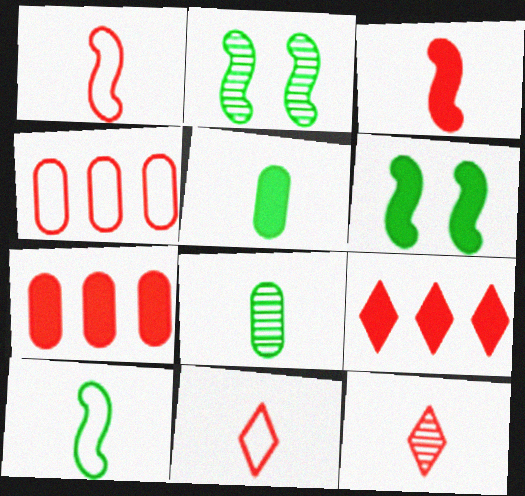[]